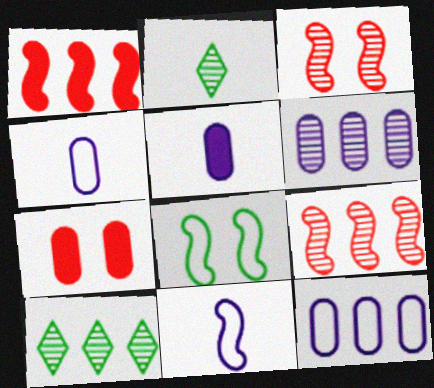[[1, 10, 12], 
[2, 3, 6], 
[6, 9, 10], 
[7, 10, 11]]